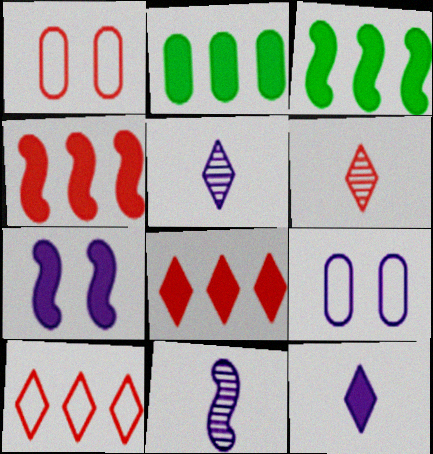[[1, 3, 5], 
[1, 4, 6], 
[3, 6, 9]]